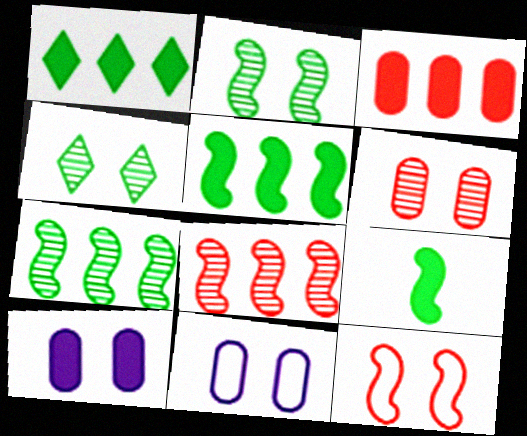[[4, 10, 12]]